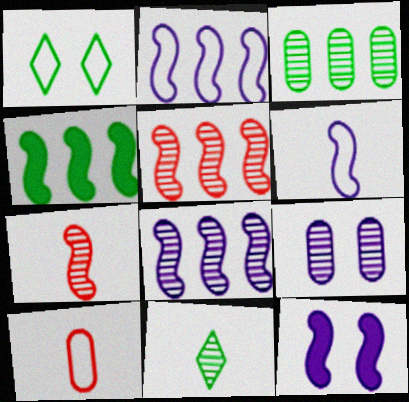[[1, 2, 10], 
[2, 4, 5], 
[5, 9, 11], 
[6, 8, 12]]